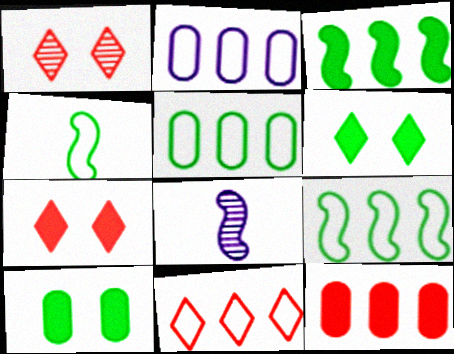[[2, 9, 11], 
[5, 7, 8], 
[8, 10, 11]]